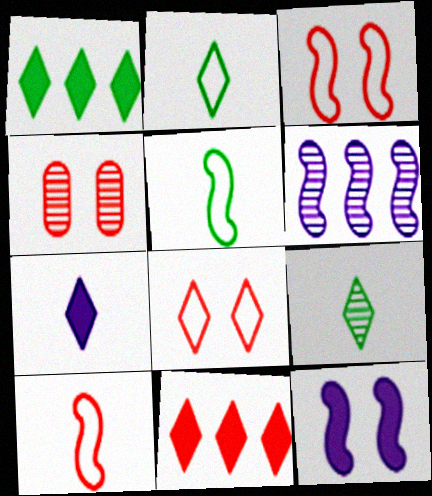[[4, 6, 9], 
[4, 10, 11]]